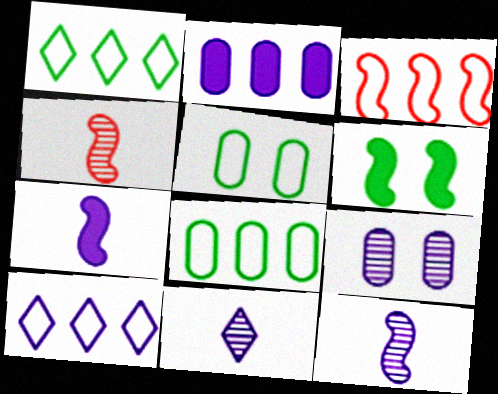[[3, 6, 12], 
[3, 8, 10], 
[7, 9, 10]]